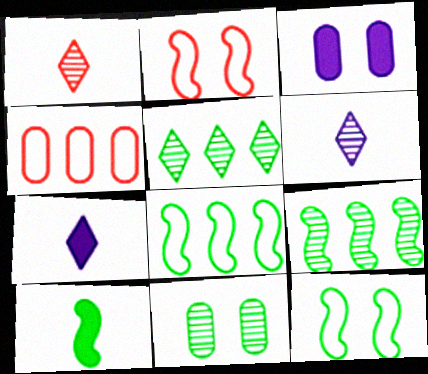[[1, 3, 8], 
[9, 10, 12]]